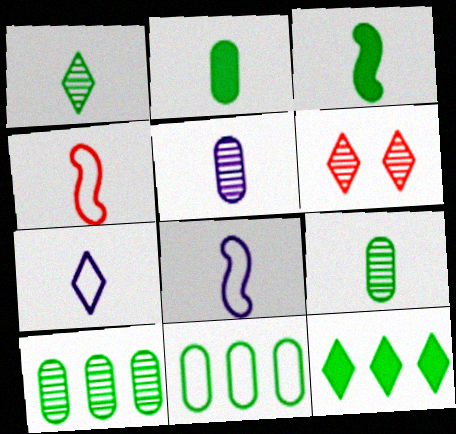[[6, 7, 12]]